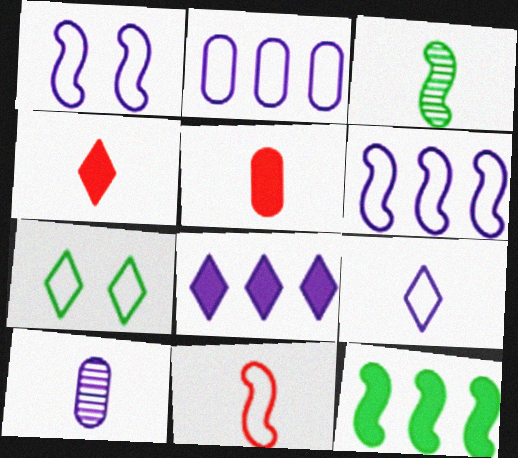[[1, 2, 9], 
[1, 8, 10], 
[2, 7, 11], 
[3, 5, 9]]